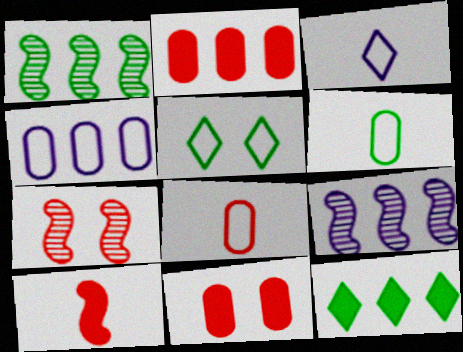[[1, 3, 11]]